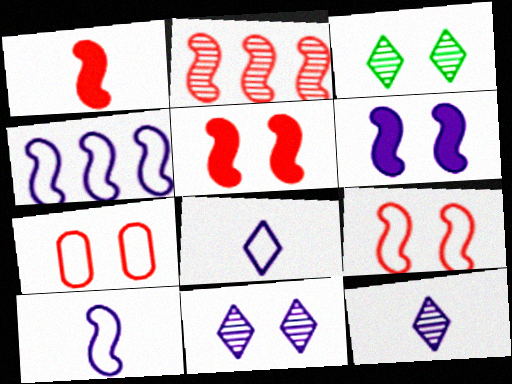[[1, 2, 9], 
[3, 6, 7]]